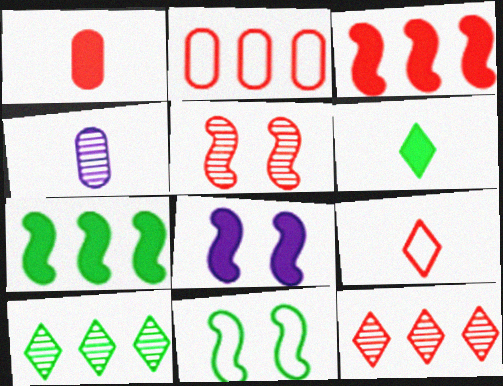[[2, 3, 12], 
[4, 5, 10], 
[5, 8, 11]]